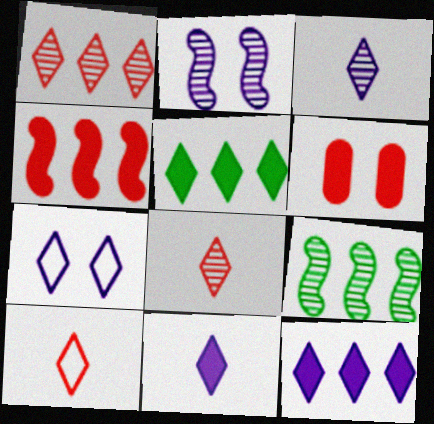[[3, 7, 12], 
[5, 7, 8]]